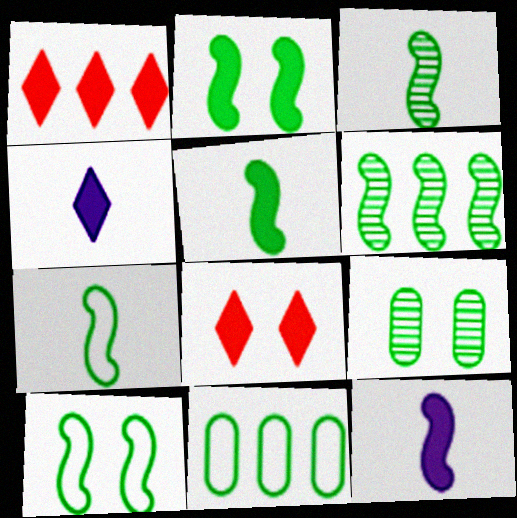[[2, 6, 7], 
[3, 5, 7], 
[5, 6, 10]]